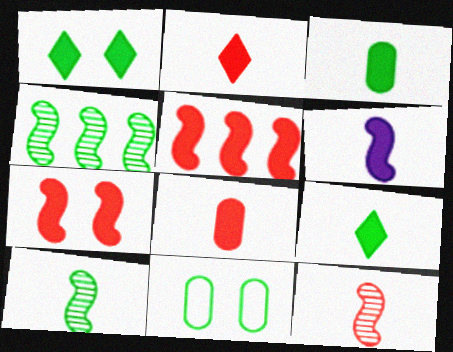[[2, 3, 6], 
[4, 9, 11], 
[6, 8, 9]]